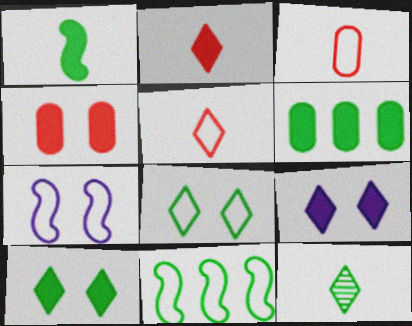[[1, 6, 10]]